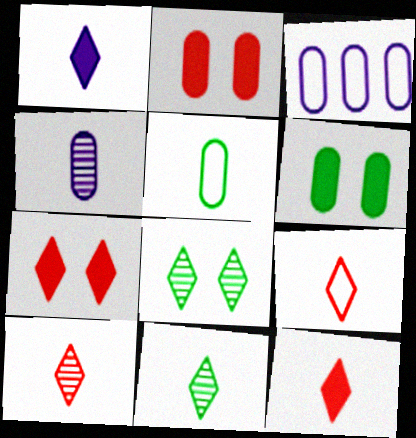[[1, 9, 11], 
[9, 10, 12]]